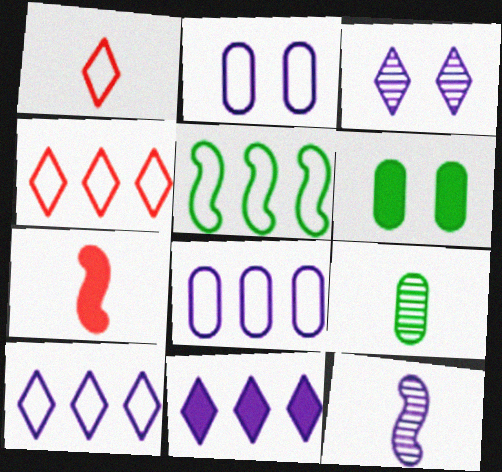[[1, 2, 5], 
[2, 11, 12], 
[4, 5, 8], 
[4, 6, 12], 
[6, 7, 11]]